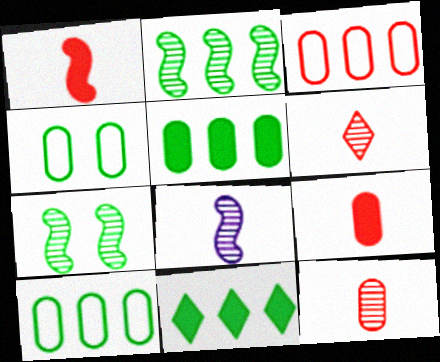[[2, 10, 11]]